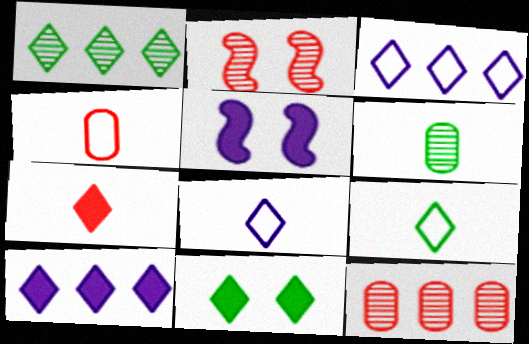[[1, 4, 5], 
[1, 9, 11], 
[5, 9, 12], 
[7, 10, 11]]